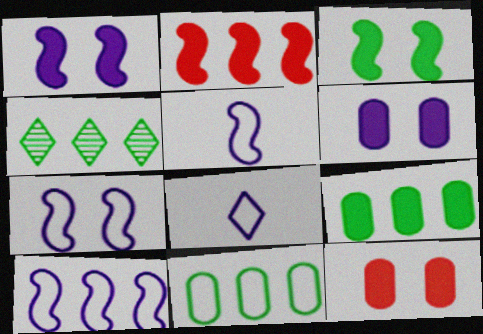[[4, 5, 12], 
[5, 7, 10]]